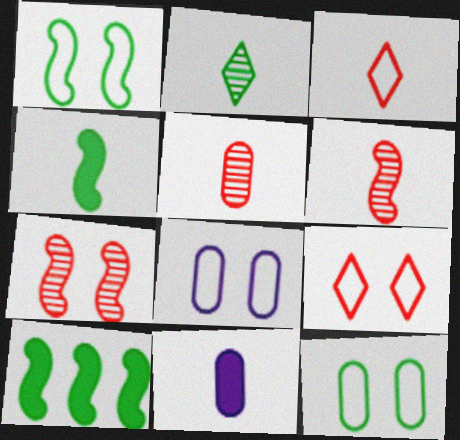[[1, 8, 9], 
[2, 10, 12]]